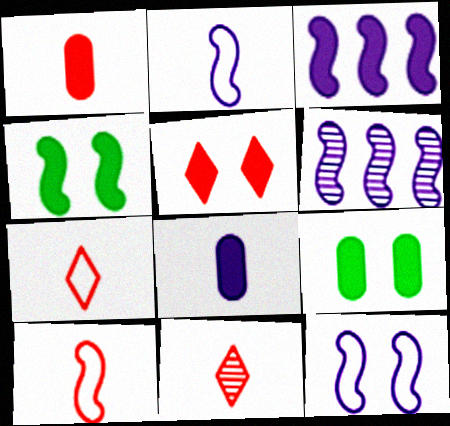[[1, 10, 11], 
[4, 6, 10], 
[6, 7, 9]]